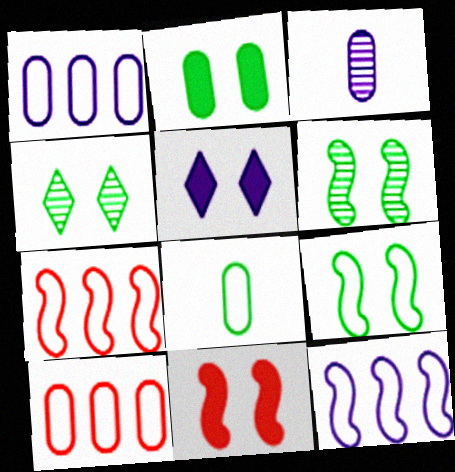[[2, 3, 10], 
[2, 4, 9], 
[2, 5, 11], 
[3, 5, 12]]